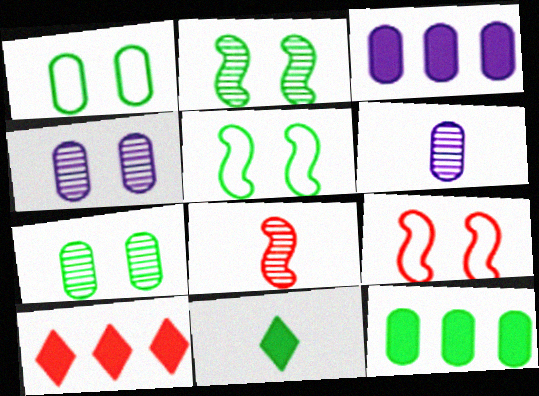[[5, 6, 10]]